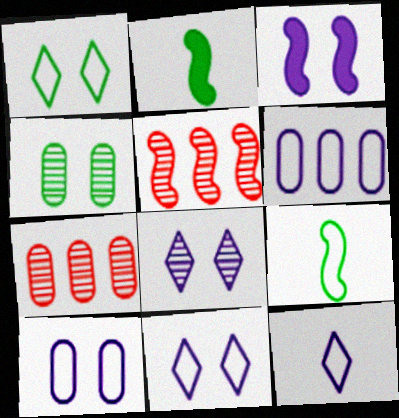[[2, 7, 11], 
[3, 5, 9], 
[3, 8, 10]]